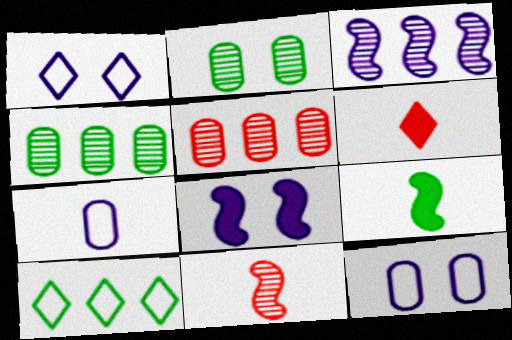[[1, 5, 9], 
[2, 9, 10]]